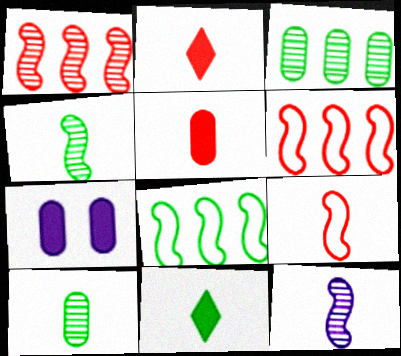[]